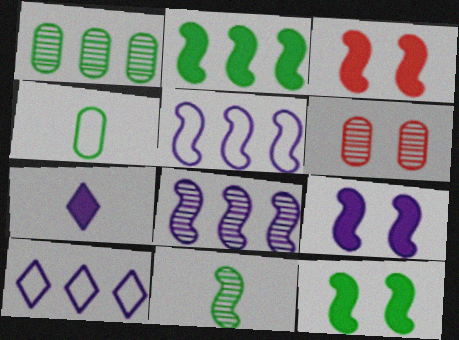[[3, 5, 11], 
[3, 9, 12]]